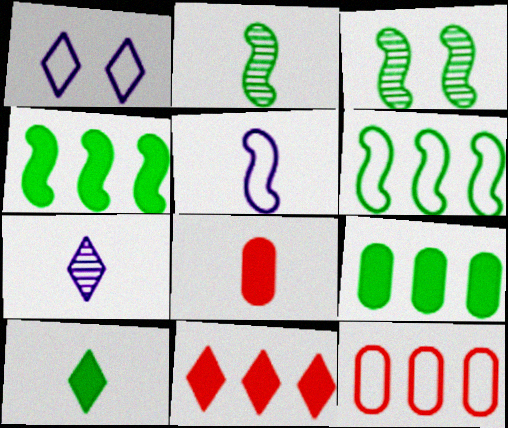[]